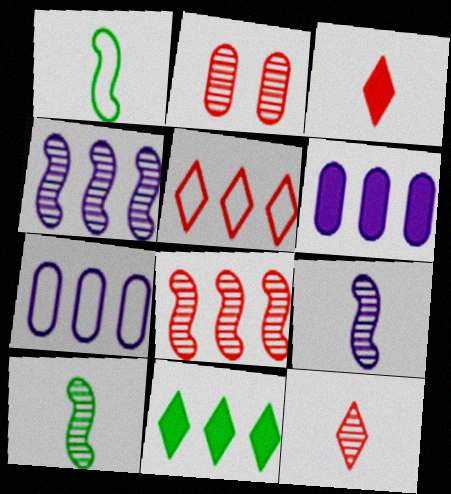[[2, 8, 12], 
[7, 8, 11]]